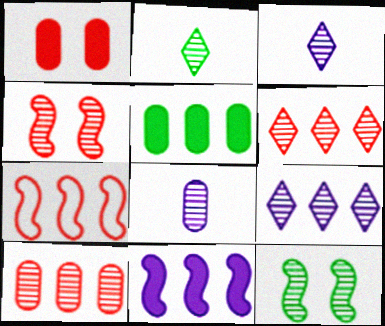[[3, 10, 12], 
[5, 7, 9], 
[6, 8, 12]]